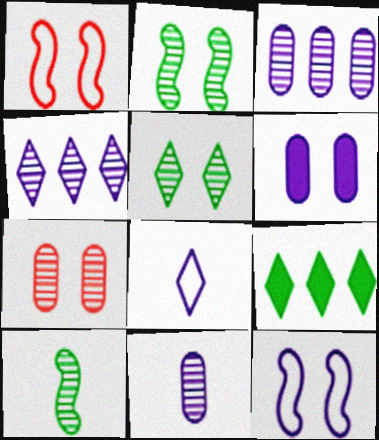[[1, 5, 6], 
[1, 9, 11], 
[4, 7, 10]]